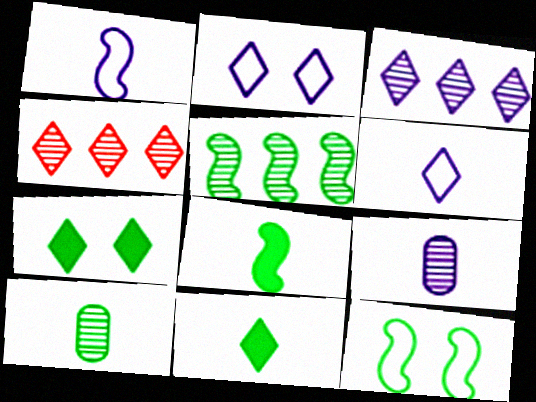[[2, 4, 11], 
[4, 6, 7], 
[5, 8, 12]]